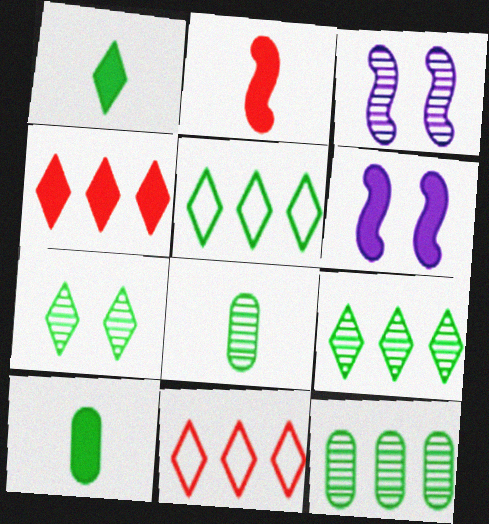[[1, 5, 7], 
[3, 10, 11], 
[4, 6, 10], 
[6, 8, 11]]